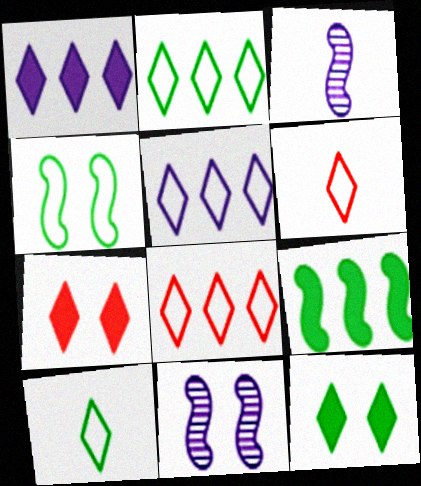[[2, 5, 8]]